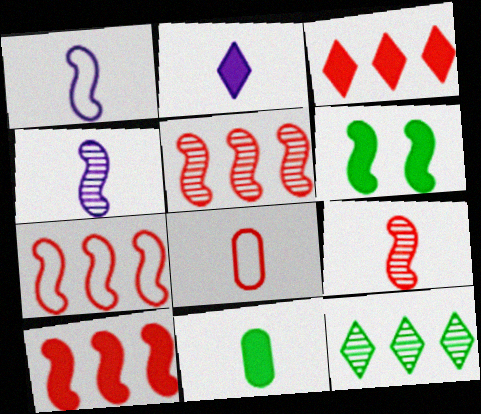[[1, 5, 6], 
[4, 6, 7], 
[5, 7, 10]]